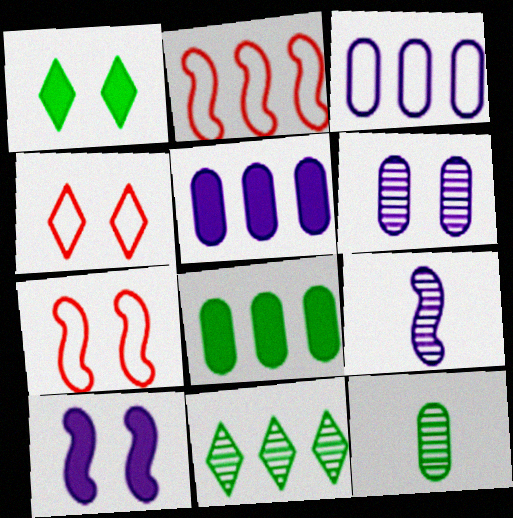[[1, 6, 7], 
[2, 5, 11], 
[4, 8, 9]]